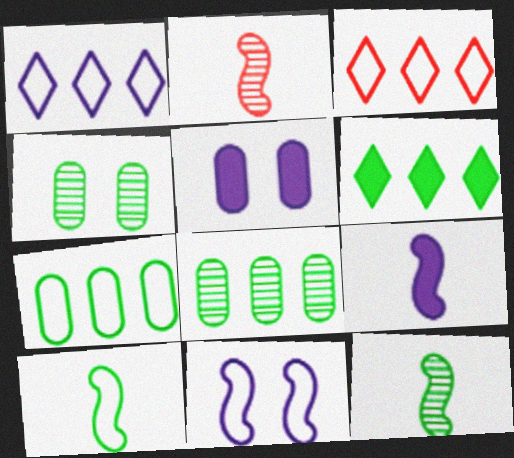[[2, 9, 10], 
[3, 4, 9], 
[3, 5, 12], 
[4, 6, 10]]